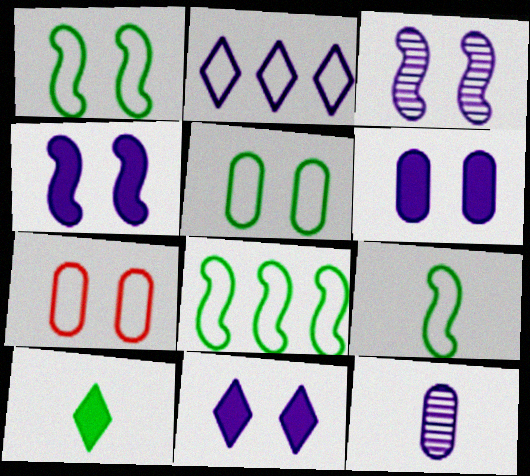[[1, 8, 9], 
[2, 4, 12], 
[2, 7, 9], 
[4, 6, 11]]